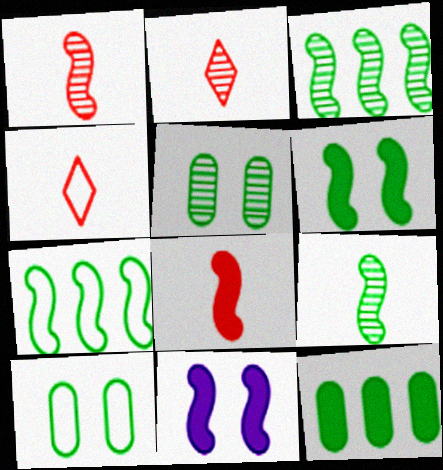[[1, 7, 11], 
[6, 7, 9]]